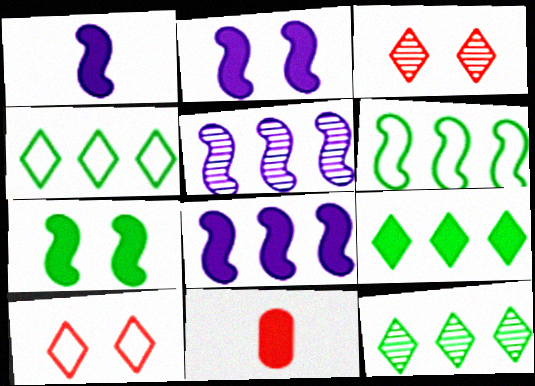[[1, 2, 8], 
[2, 9, 11], 
[4, 9, 12]]